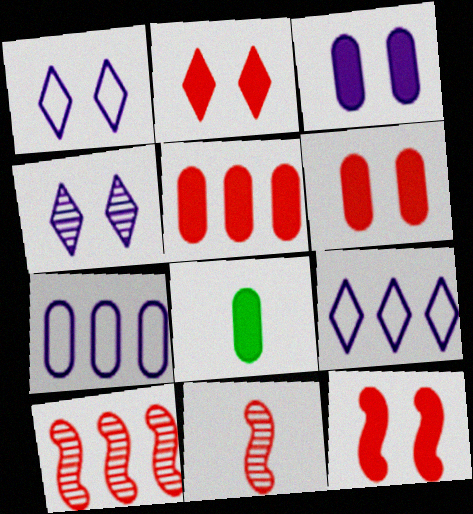[[1, 8, 10], 
[2, 6, 12], 
[3, 5, 8]]